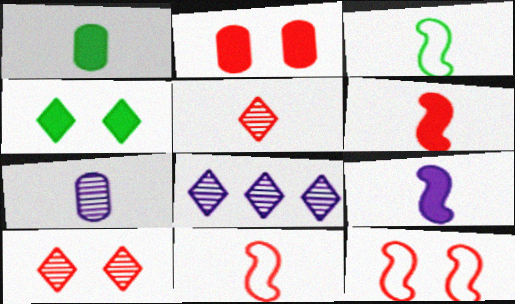[[1, 8, 12], 
[2, 3, 8], 
[2, 10, 12]]